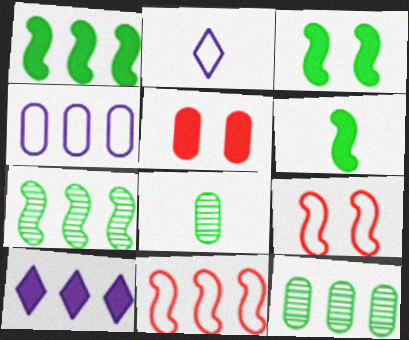[[1, 3, 6], 
[2, 5, 7], 
[4, 5, 8], 
[5, 6, 10], 
[8, 9, 10], 
[10, 11, 12]]